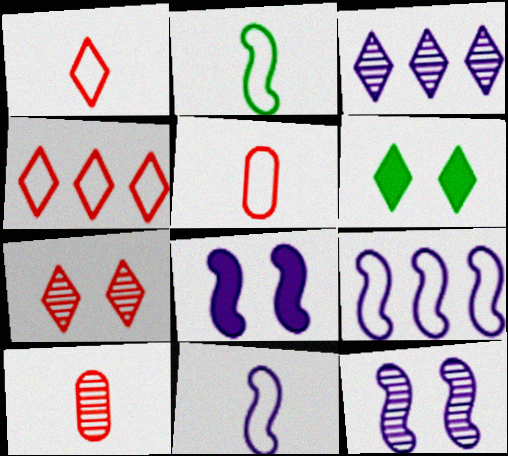[[1, 3, 6], 
[6, 9, 10]]